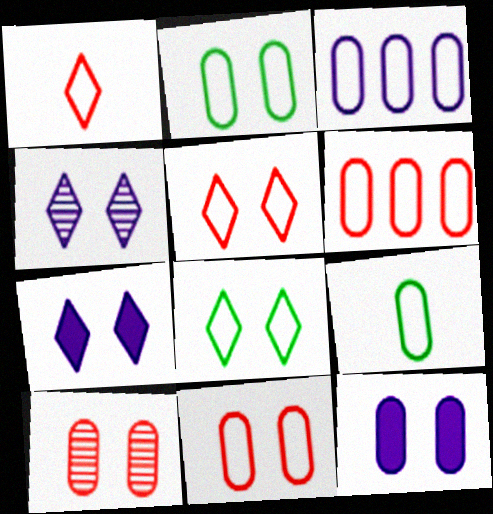[[2, 10, 12], 
[3, 9, 11]]